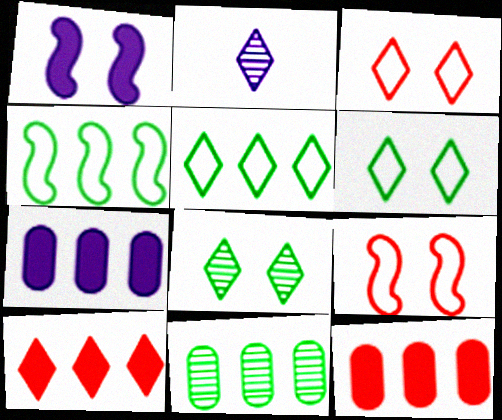[[2, 6, 10]]